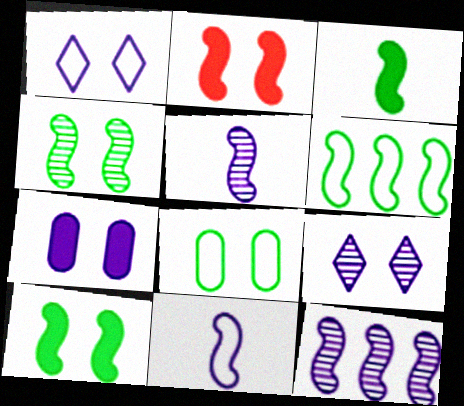[[2, 5, 6], 
[2, 8, 9], 
[3, 4, 6]]